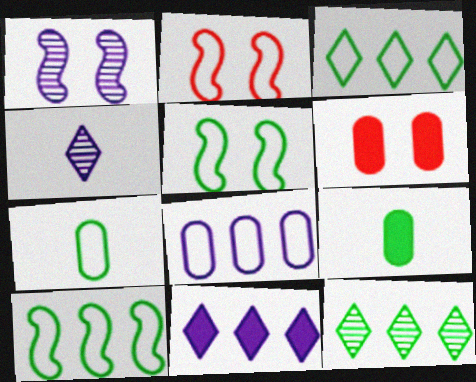[[3, 5, 7], 
[4, 6, 10], 
[5, 9, 12]]